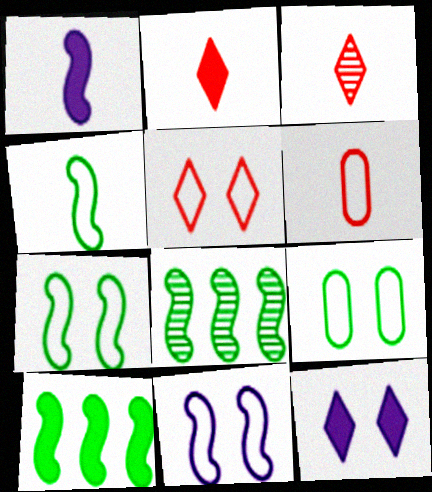[[5, 9, 11], 
[6, 8, 12]]